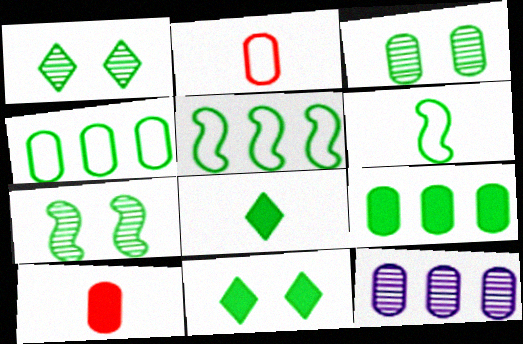[[1, 3, 7], 
[1, 6, 9], 
[3, 5, 8], 
[4, 7, 8]]